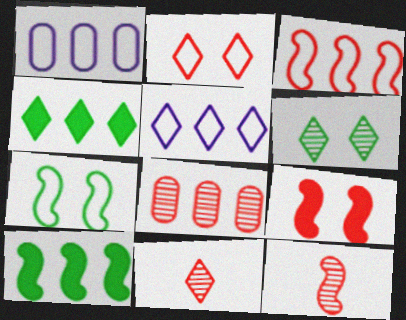[[3, 9, 12], 
[5, 8, 10]]